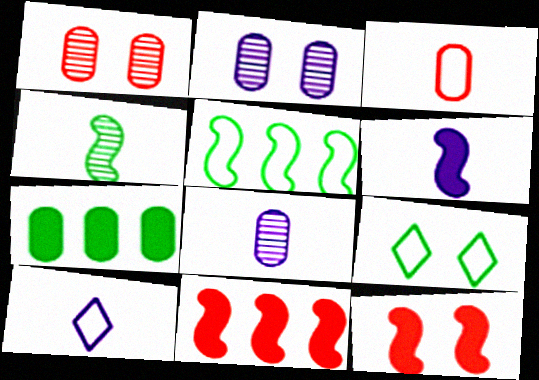[[2, 3, 7], 
[2, 9, 12], 
[4, 7, 9], 
[6, 8, 10], 
[8, 9, 11]]